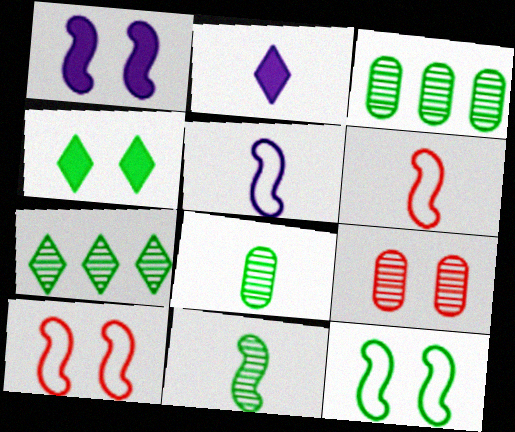[[2, 3, 10], 
[2, 6, 8]]